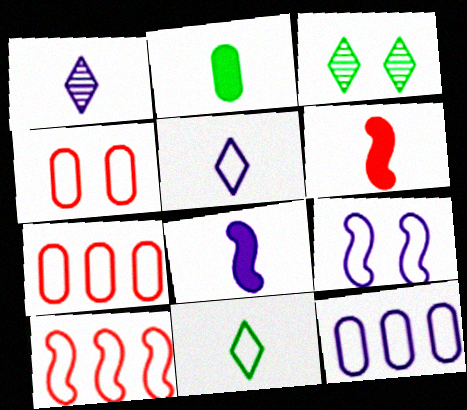[[3, 6, 12], 
[3, 7, 8], 
[5, 9, 12], 
[7, 9, 11]]